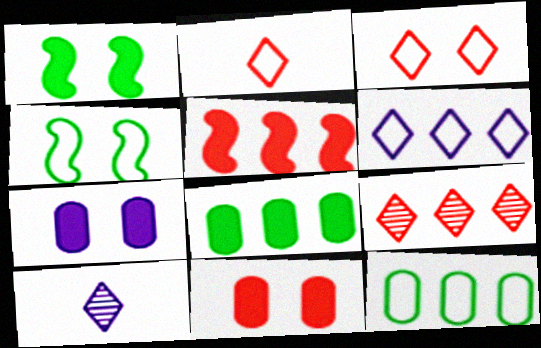[]